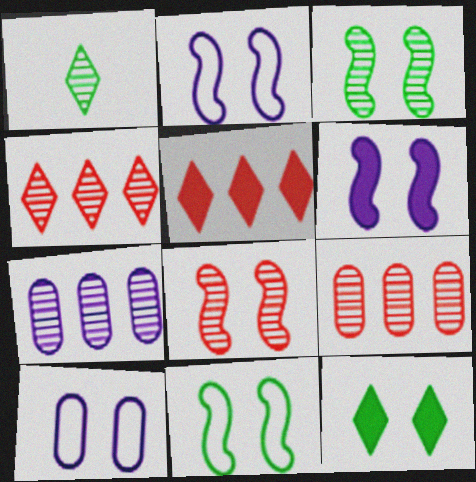[[1, 7, 8], 
[6, 8, 11], 
[8, 10, 12]]